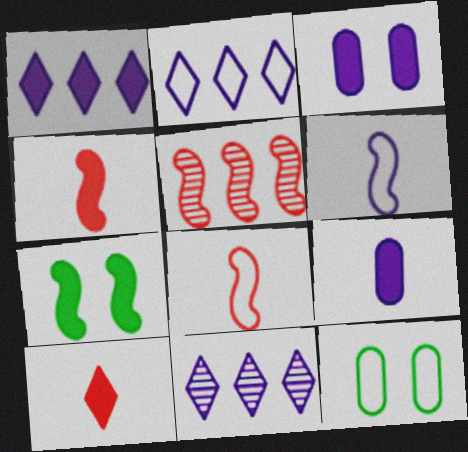[[1, 2, 11], 
[2, 8, 12], 
[3, 6, 11], 
[4, 11, 12], 
[5, 6, 7]]